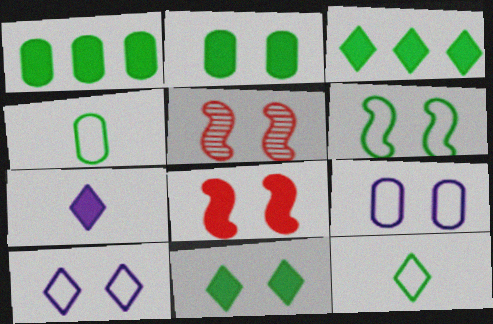[[1, 7, 8], 
[2, 5, 10], 
[5, 9, 11]]